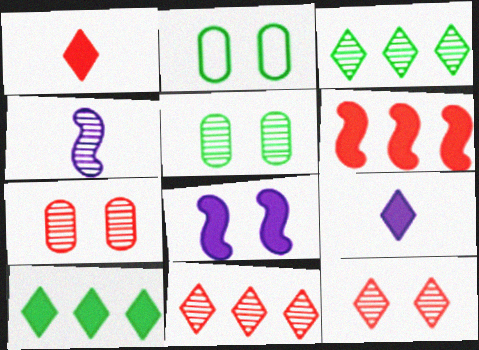[[2, 8, 12], 
[3, 4, 7], 
[4, 5, 11]]